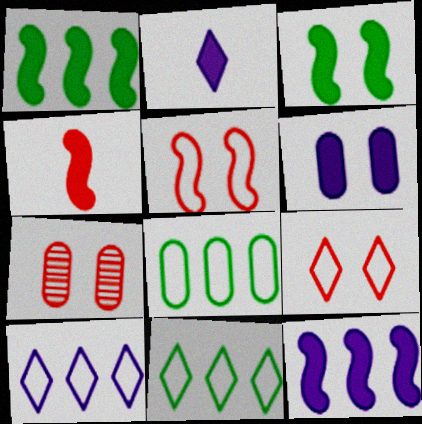[[2, 6, 12], 
[3, 4, 12]]